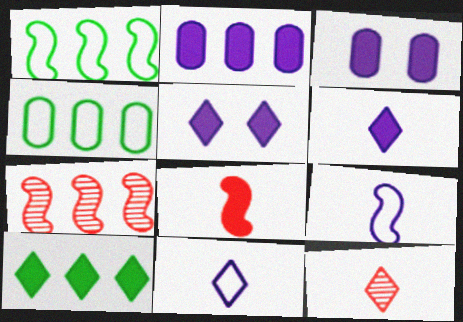[[1, 3, 12], 
[3, 8, 10]]